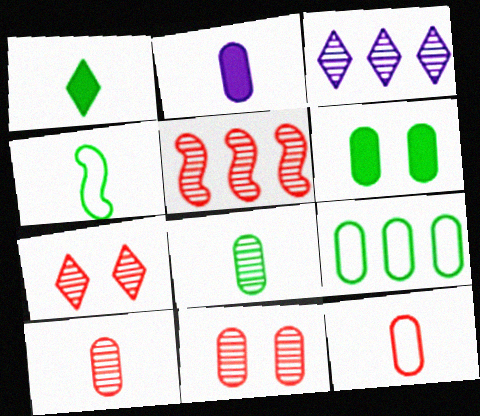[[1, 4, 8], 
[2, 8, 12], 
[2, 9, 11], 
[5, 7, 10], 
[6, 8, 9]]